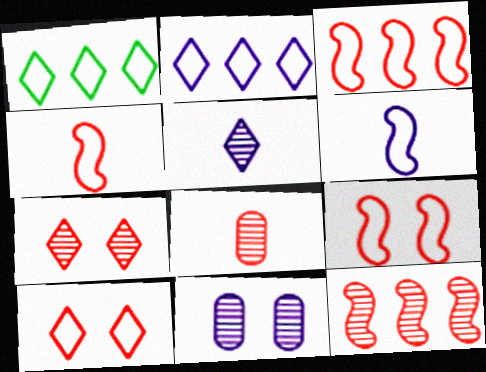[[3, 4, 9], 
[7, 8, 12]]